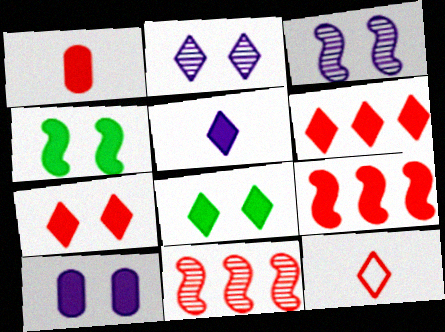[[1, 7, 9], 
[4, 7, 10], 
[5, 6, 8]]